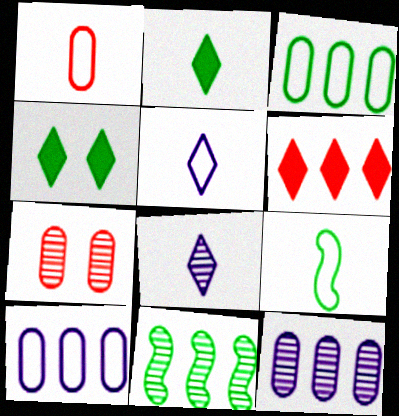[[1, 5, 9], 
[6, 10, 11], 
[7, 8, 11]]